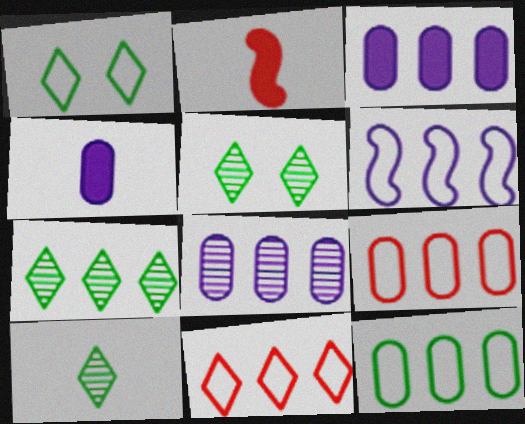[[1, 2, 8], 
[5, 7, 10], 
[6, 11, 12]]